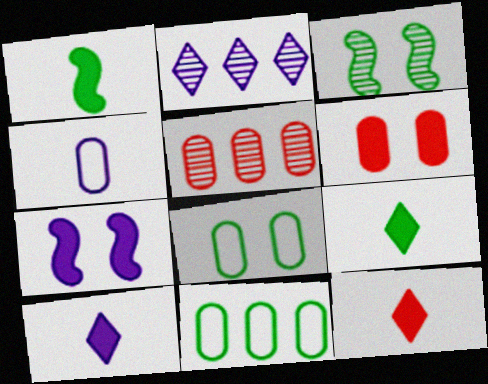[[2, 4, 7], 
[3, 9, 11], 
[9, 10, 12]]